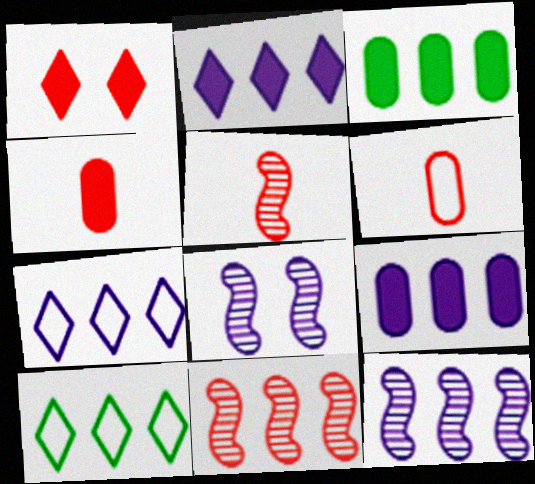[[1, 6, 11], 
[3, 7, 11], 
[4, 8, 10], 
[7, 9, 12], 
[9, 10, 11]]